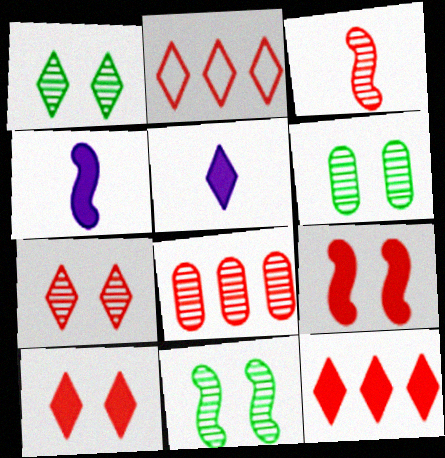[[1, 2, 5], 
[1, 6, 11], 
[2, 4, 6], 
[3, 7, 8]]